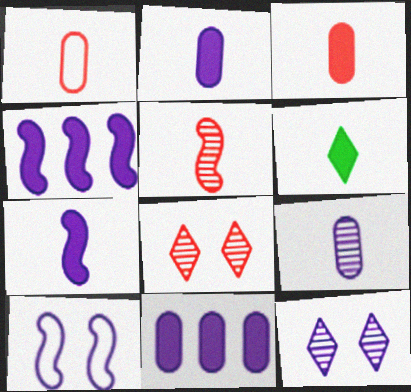[[3, 6, 7]]